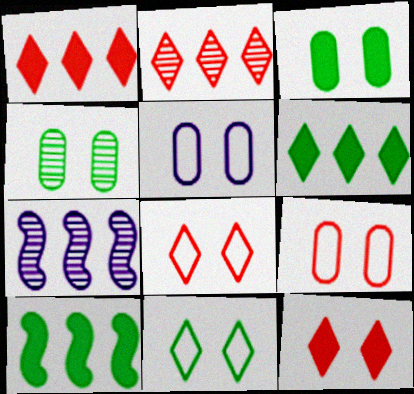[]